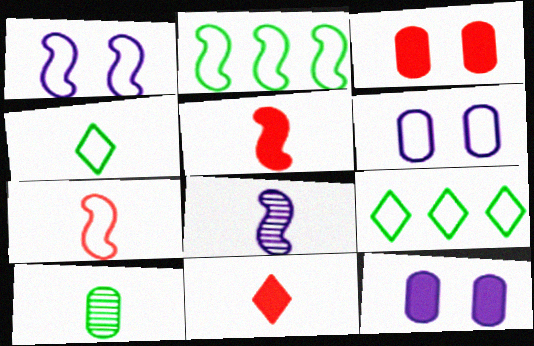[[1, 2, 7], 
[3, 8, 9], 
[6, 7, 9]]